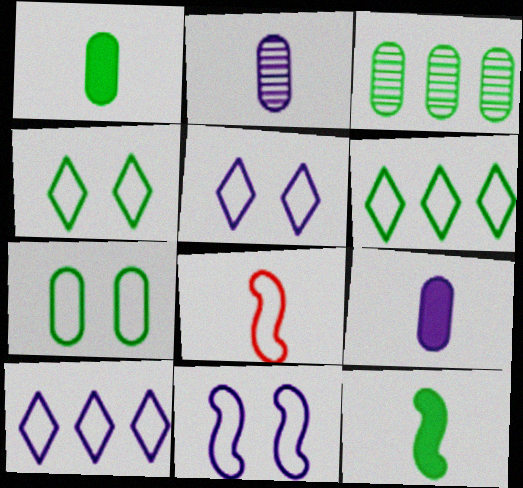[[1, 3, 7], 
[3, 4, 12], 
[7, 8, 10]]